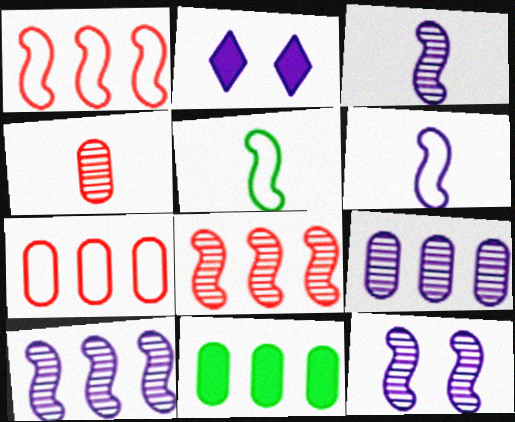[[2, 6, 9], 
[3, 10, 12], 
[7, 9, 11]]